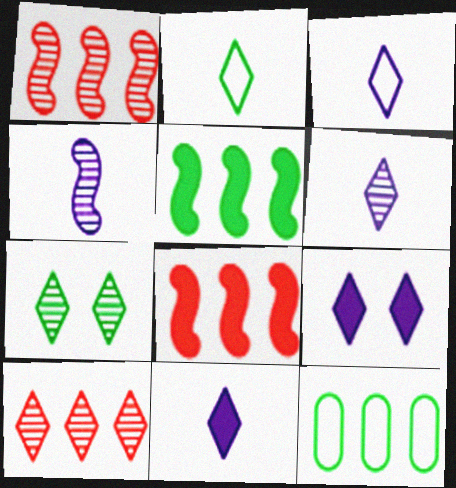[[2, 9, 10], 
[3, 6, 11], 
[6, 7, 10]]